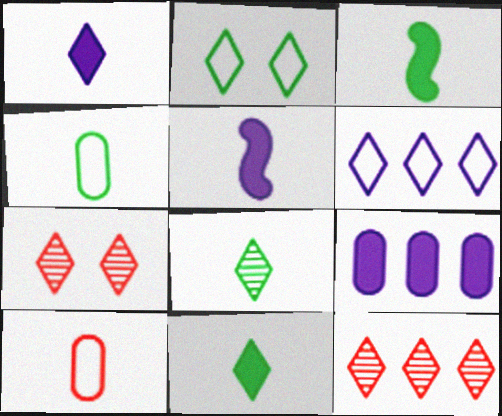[[1, 2, 12], 
[3, 4, 8], 
[5, 8, 10], 
[6, 7, 11]]